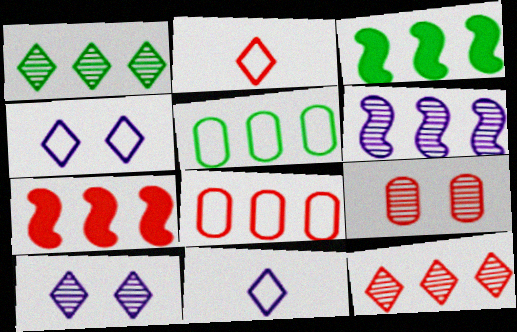[[1, 3, 5], 
[2, 7, 9], 
[3, 9, 11], 
[7, 8, 12]]